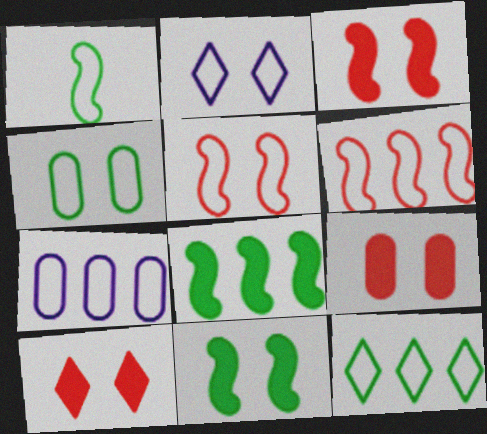[[1, 4, 12], 
[2, 4, 5], 
[3, 9, 10], 
[6, 7, 12]]